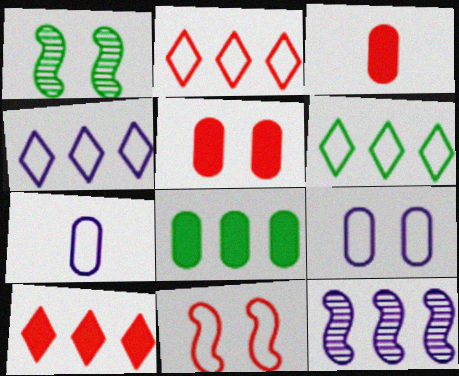[[1, 3, 4], 
[1, 7, 10], 
[2, 4, 6], 
[2, 8, 12], 
[6, 7, 11]]